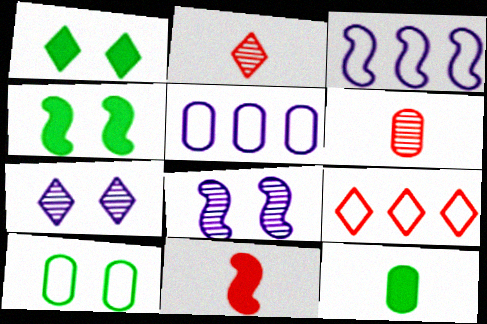[[1, 3, 6], 
[2, 4, 5], 
[8, 9, 12]]